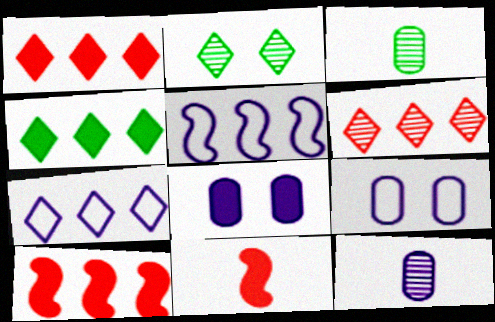[[4, 6, 7], 
[4, 8, 11]]